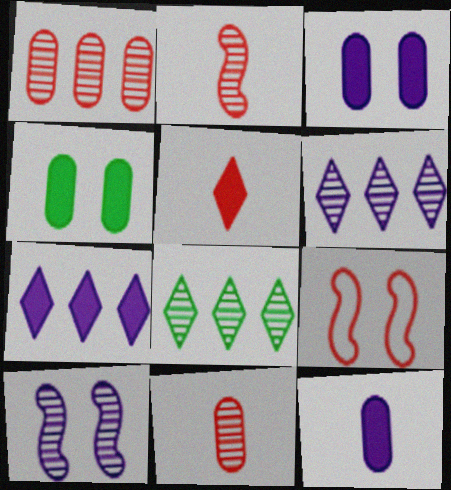[[1, 5, 9], 
[8, 9, 12], 
[8, 10, 11]]